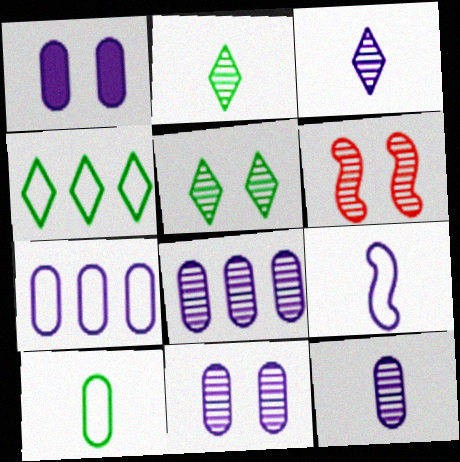[[1, 7, 12], 
[2, 6, 8], 
[5, 6, 11], 
[8, 11, 12]]